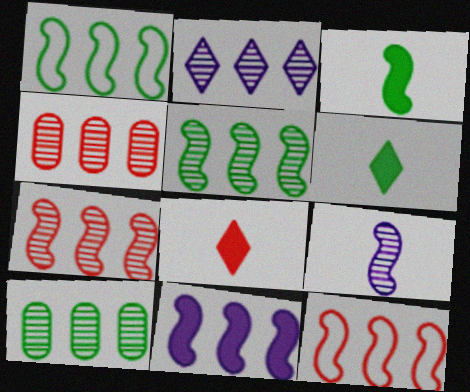[[1, 7, 11], 
[2, 4, 5], 
[2, 7, 10], 
[5, 11, 12]]